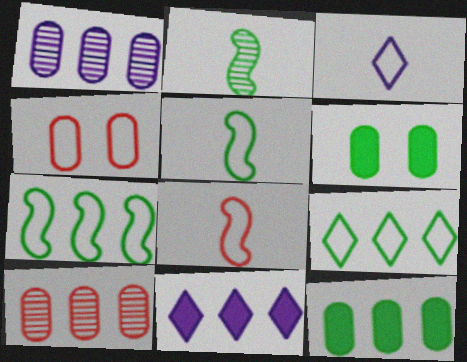[[2, 4, 11], 
[2, 6, 9], 
[3, 4, 7], 
[7, 10, 11]]